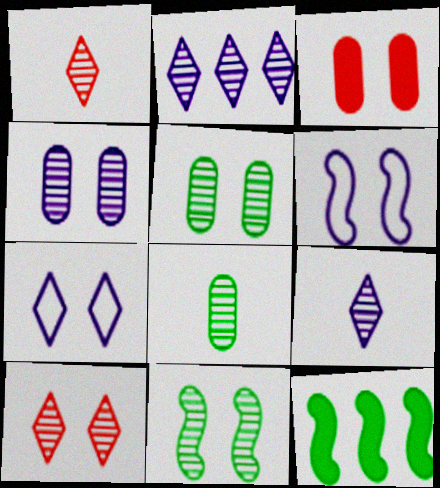[[3, 7, 11], 
[4, 10, 11]]